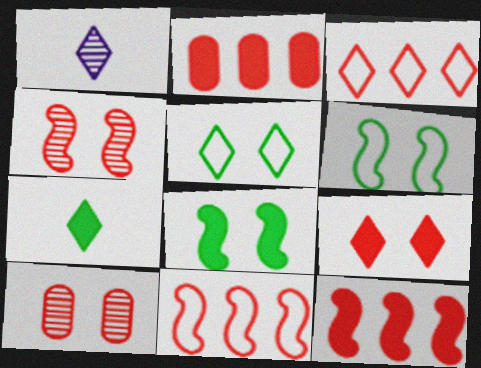[[1, 2, 6]]